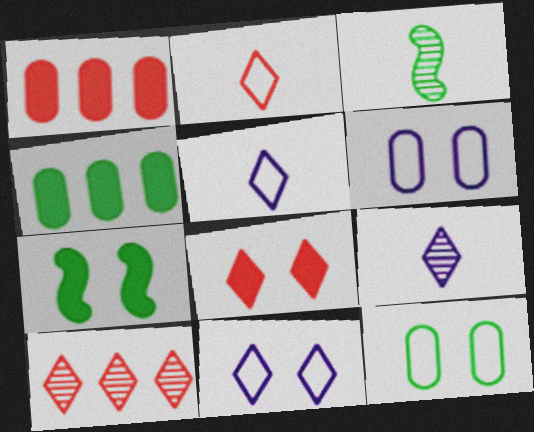[[1, 3, 11], 
[2, 8, 10]]